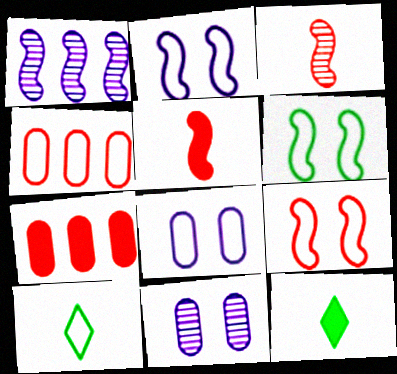[[1, 5, 6], 
[2, 4, 10], 
[2, 6, 9]]